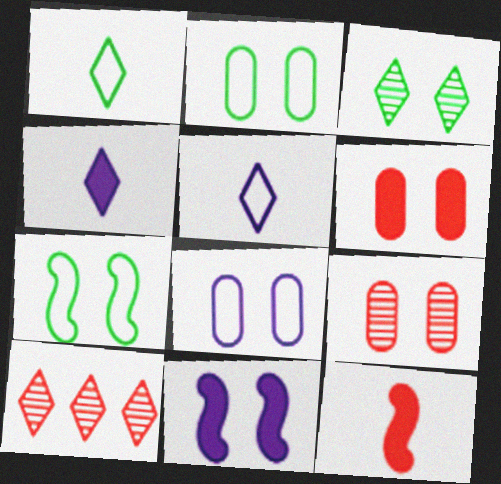[]